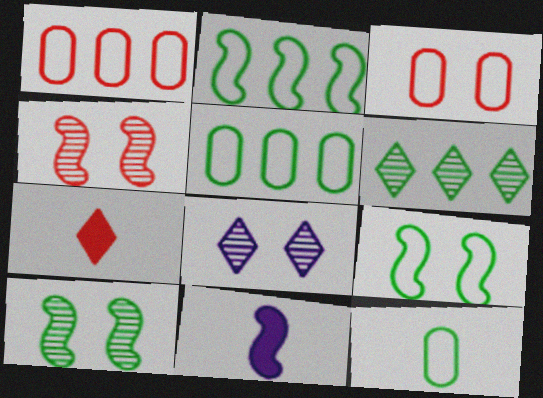[[1, 4, 7], 
[2, 4, 11], 
[3, 6, 11]]